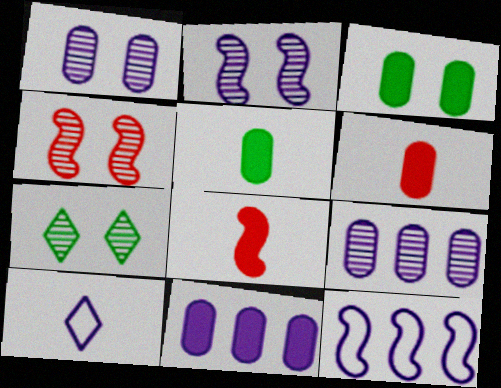[[1, 4, 7], 
[2, 10, 11], 
[3, 6, 11], 
[6, 7, 12]]